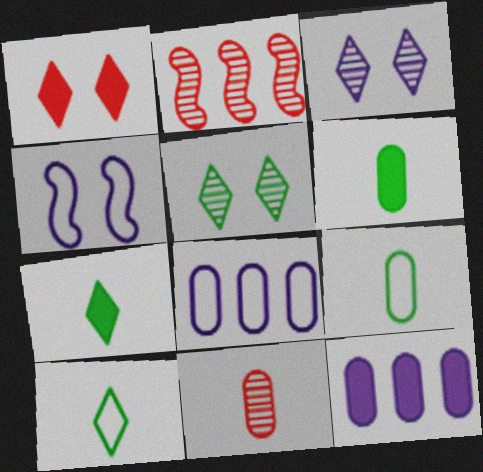[]